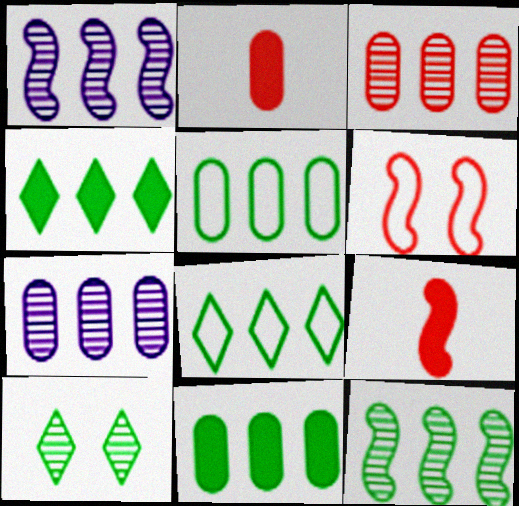[[4, 5, 12], 
[8, 11, 12]]